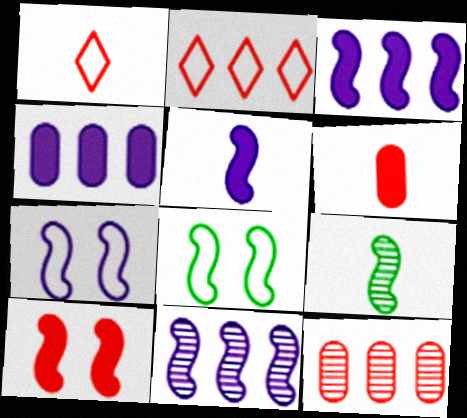[[1, 10, 12], 
[5, 7, 11]]